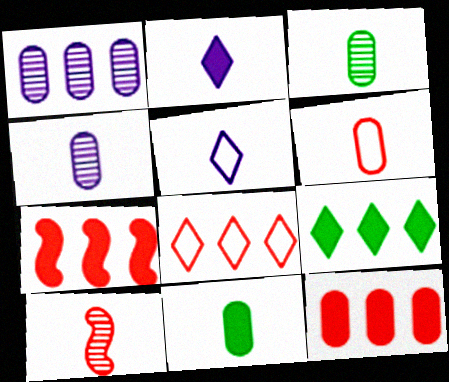[[4, 6, 11], 
[5, 10, 11]]